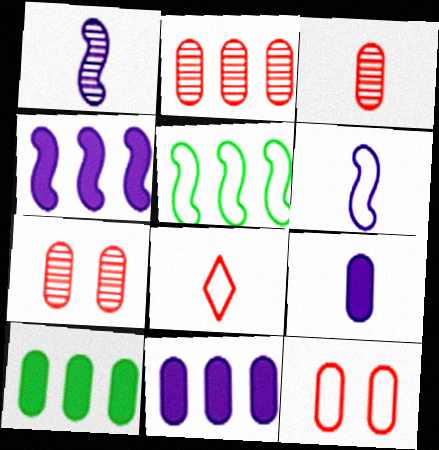[[2, 3, 7]]